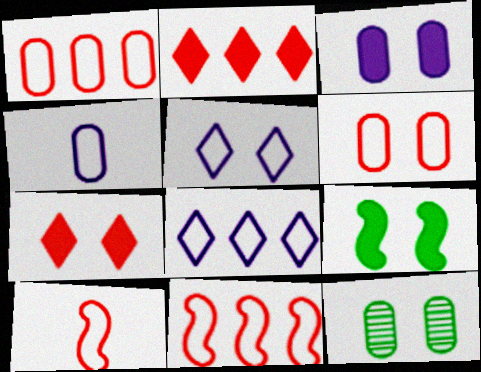[[3, 6, 12], 
[3, 7, 9]]